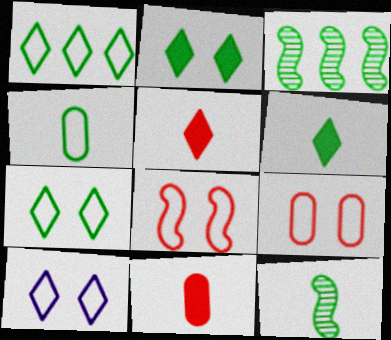[[2, 3, 4], 
[3, 10, 11], 
[4, 6, 12]]